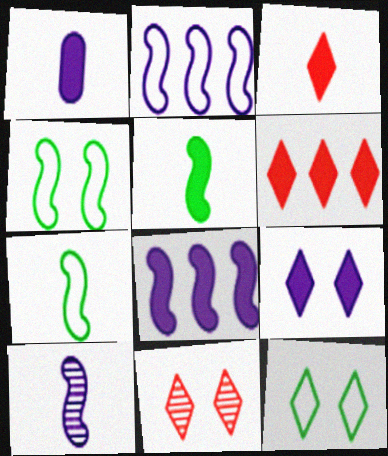[[1, 3, 5], 
[1, 8, 9], 
[9, 11, 12]]